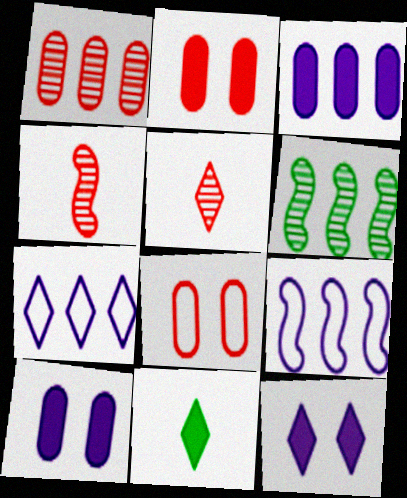[]